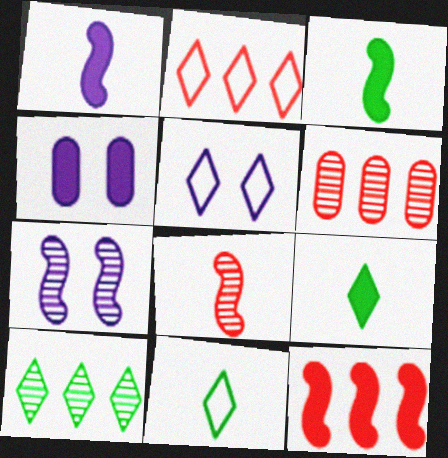[[2, 5, 11], 
[2, 6, 12], 
[3, 5, 6], 
[4, 5, 7], 
[4, 9, 12]]